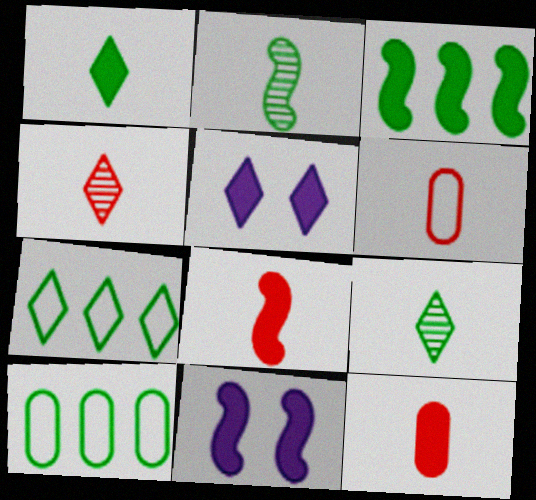[[3, 5, 12], 
[3, 8, 11], 
[4, 5, 7], 
[4, 6, 8], 
[4, 10, 11]]